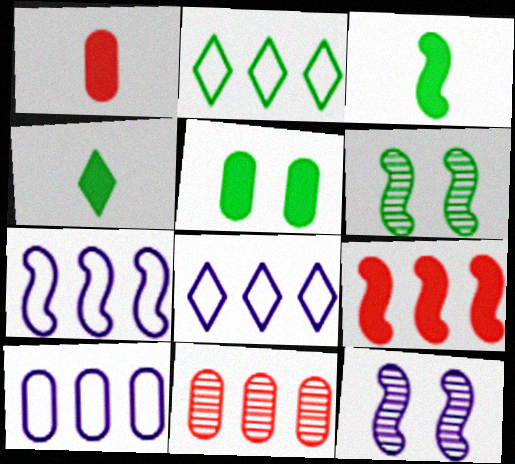[[1, 2, 12], 
[1, 6, 8], 
[7, 8, 10]]